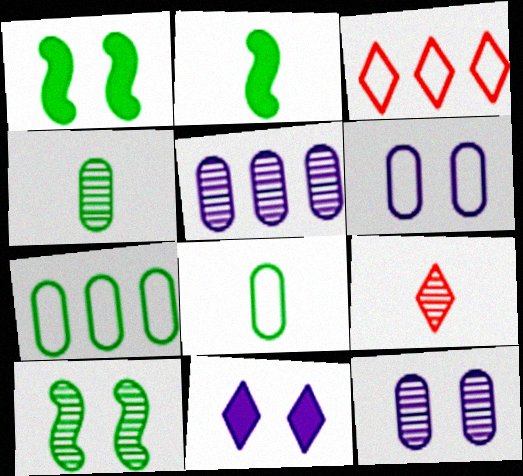[[2, 3, 12], 
[5, 9, 10]]